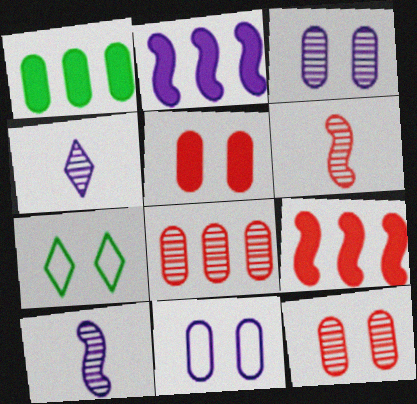[[2, 4, 11]]